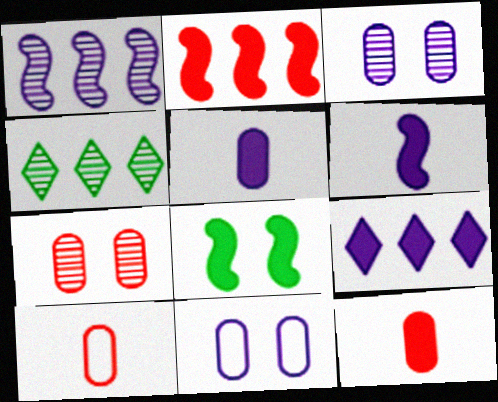[[2, 6, 8], 
[8, 9, 12]]